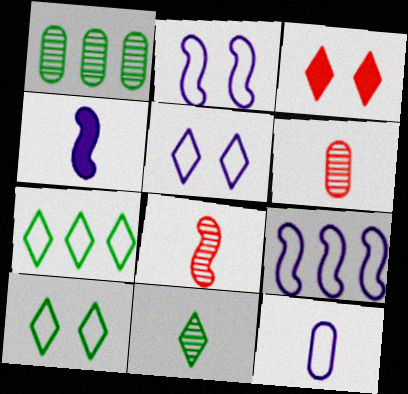[[5, 9, 12]]